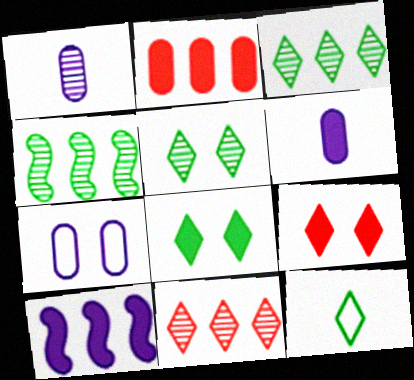[[3, 8, 12]]